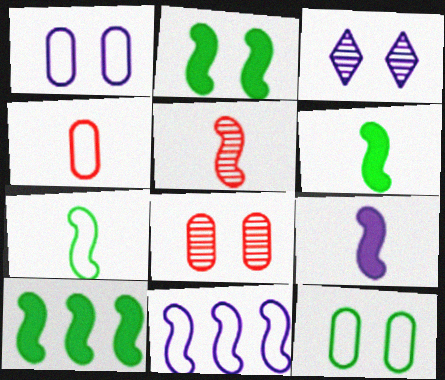[[2, 5, 11], 
[2, 6, 10], 
[3, 4, 10], 
[5, 7, 9]]